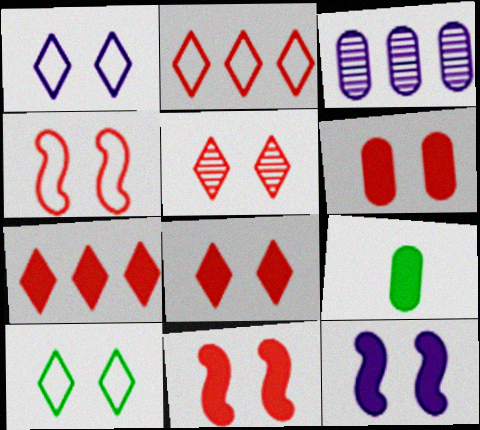[[4, 5, 6], 
[6, 8, 11], 
[7, 9, 12]]